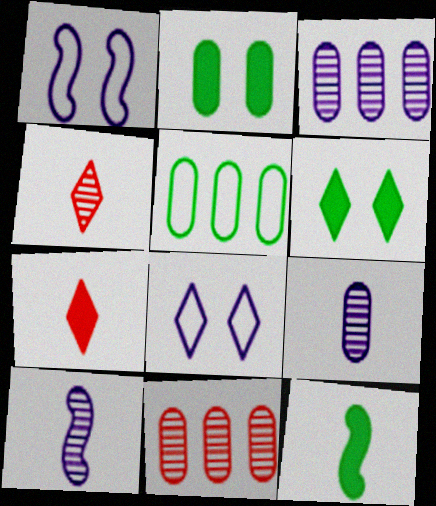[[8, 11, 12]]